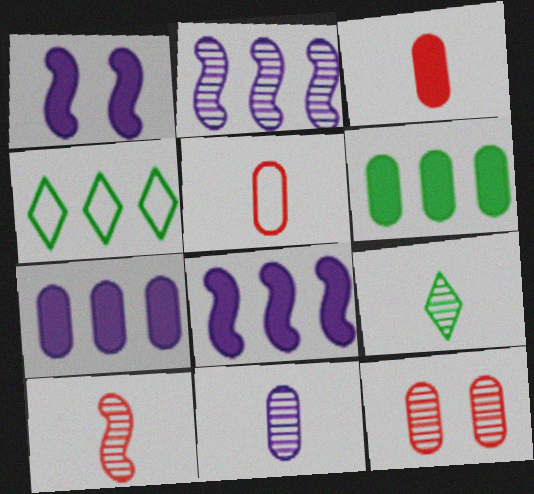[[2, 9, 12], 
[9, 10, 11]]